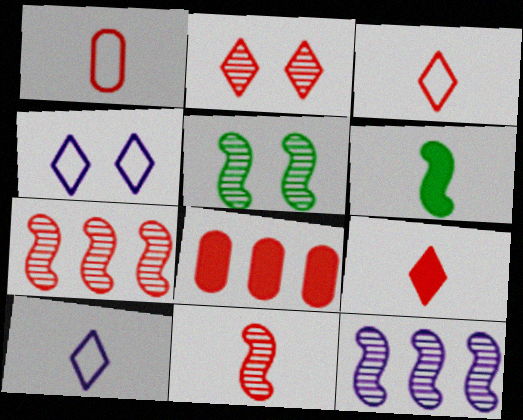[[1, 9, 11], 
[5, 8, 10], 
[5, 11, 12]]